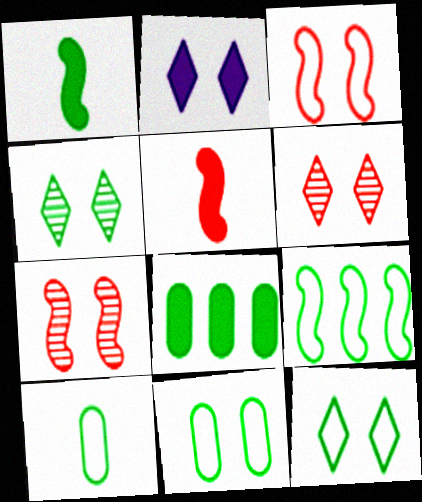[[2, 5, 8], 
[2, 6, 12], 
[2, 7, 11], 
[9, 10, 12]]